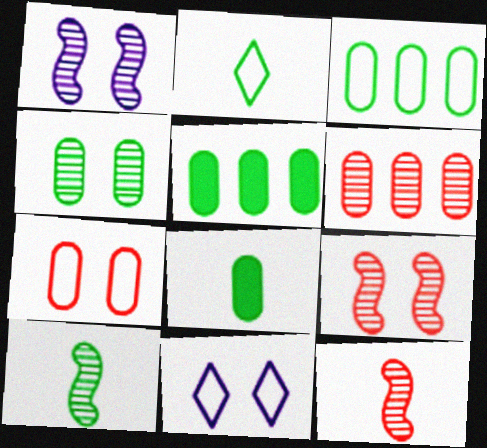[[2, 8, 10], 
[3, 4, 8], 
[5, 11, 12]]